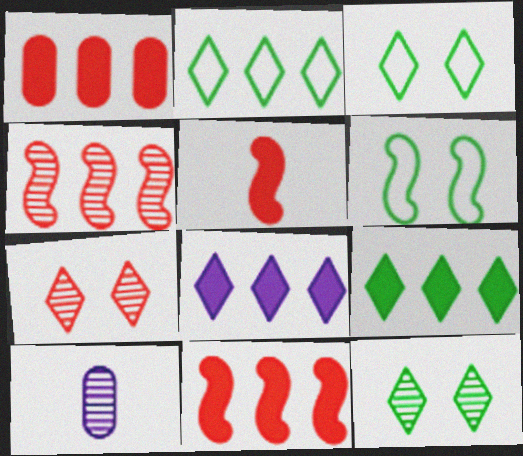[[3, 10, 11], 
[4, 10, 12]]